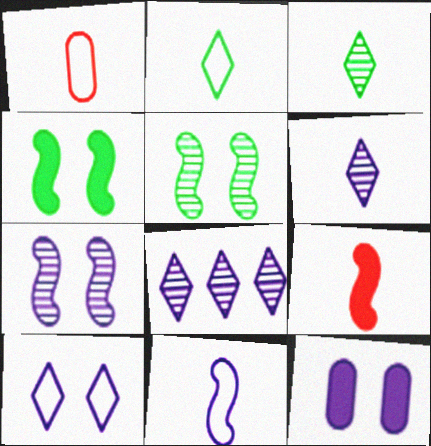[[1, 2, 11], 
[1, 4, 8], 
[7, 10, 12], 
[8, 11, 12]]